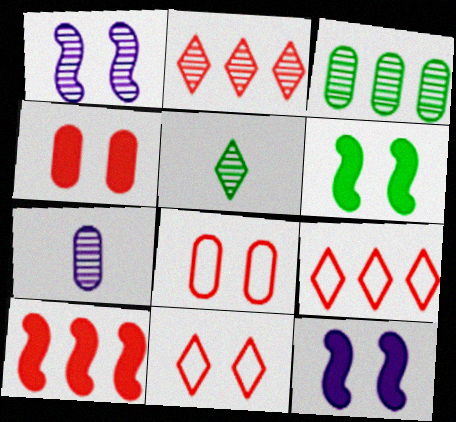[[6, 7, 9]]